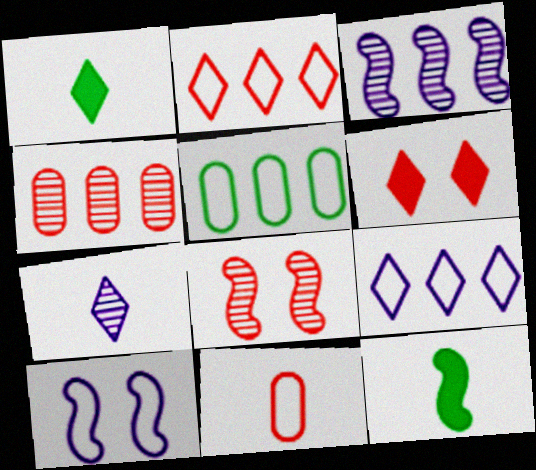[[1, 4, 10], 
[7, 11, 12]]